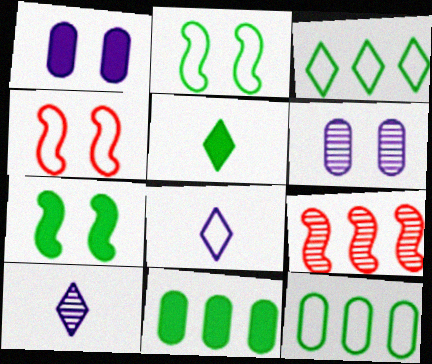[[4, 8, 12], 
[4, 10, 11], 
[5, 7, 11]]